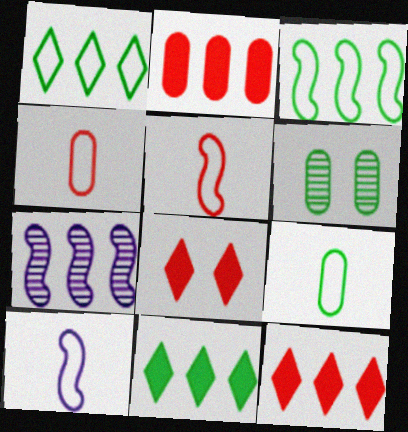[[1, 2, 7], 
[6, 10, 12], 
[7, 8, 9]]